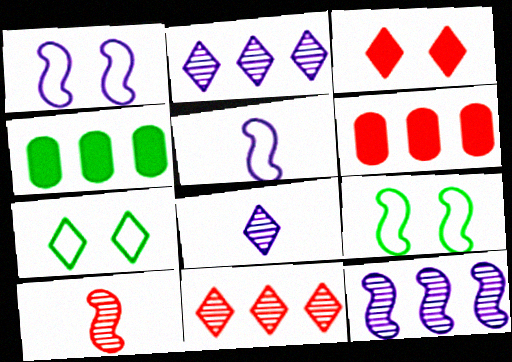[[6, 8, 9]]